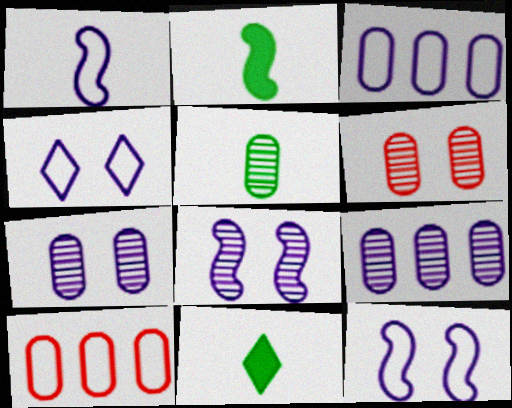[[1, 3, 4], 
[5, 6, 9], 
[8, 10, 11]]